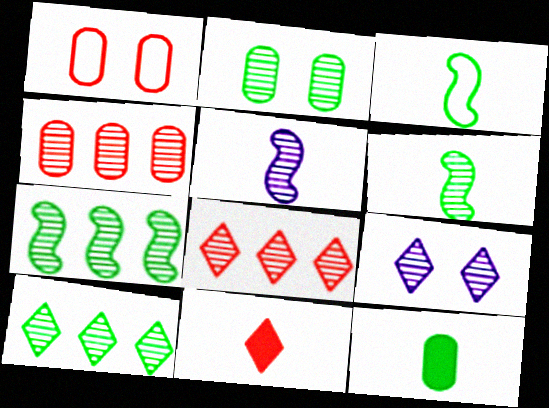[[2, 5, 8], 
[2, 6, 10], 
[4, 6, 9]]